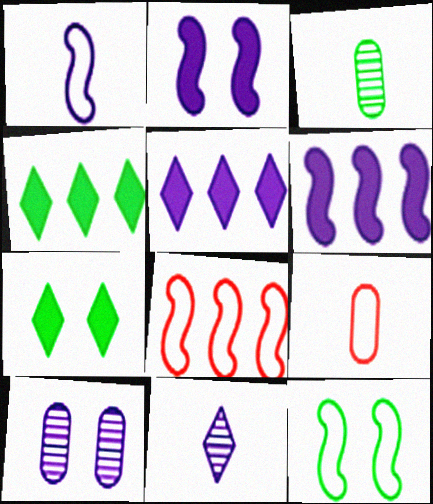[[1, 5, 10], 
[1, 8, 12], 
[3, 4, 12]]